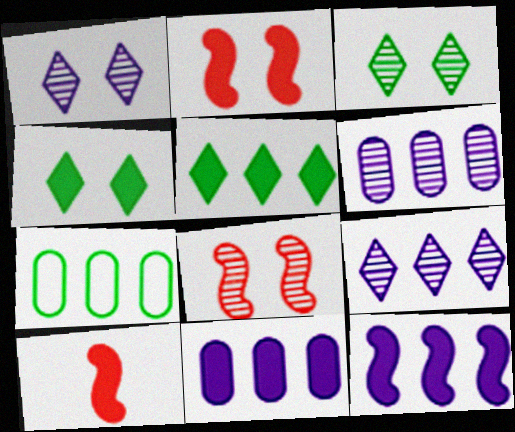[[1, 7, 10], 
[4, 10, 11]]